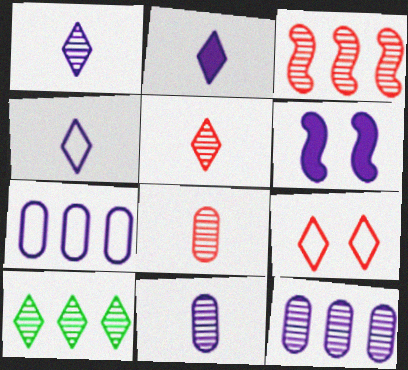[[1, 2, 4], 
[1, 6, 7], 
[2, 9, 10], 
[3, 10, 12], 
[4, 6, 12]]